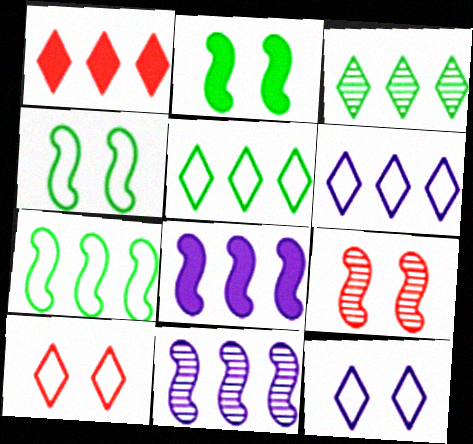[[1, 3, 6]]